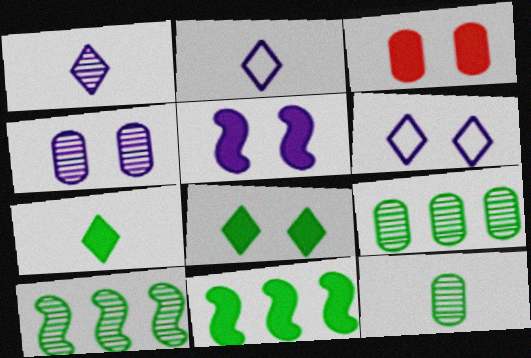[[2, 3, 10], 
[3, 5, 8], 
[4, 5, 6]]